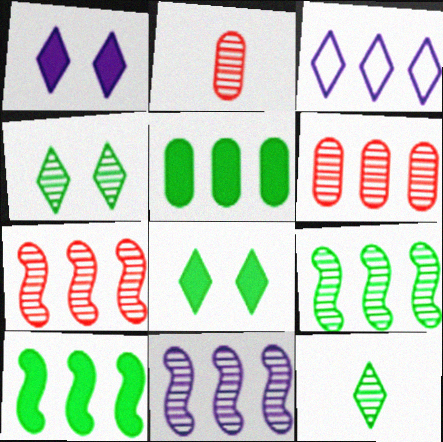[[2, 4, 11], 
[3, 5, 7], 
[3, 6, 10], 
[7, 9, 11]]